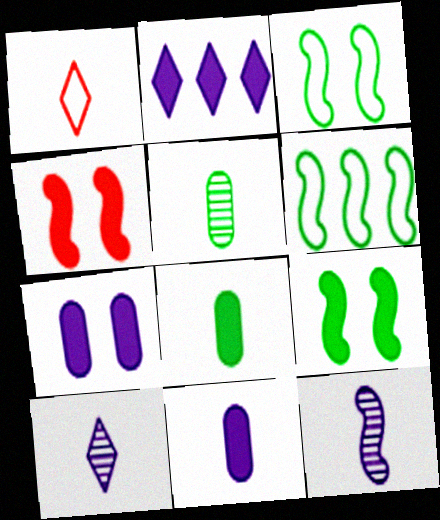[[1, 8, 12], 
[2, 4, 8], 
[4, 6, 12]]